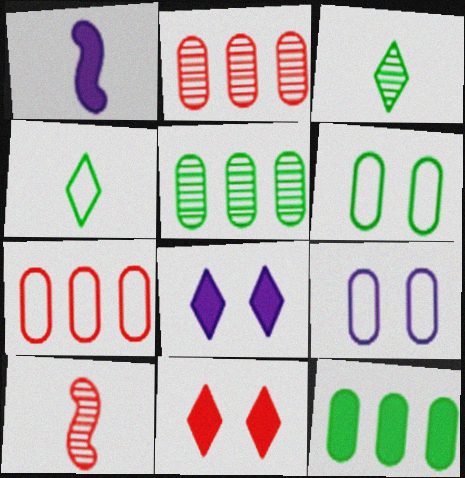[[1, 11, 12], 
[7, 10, 11]]